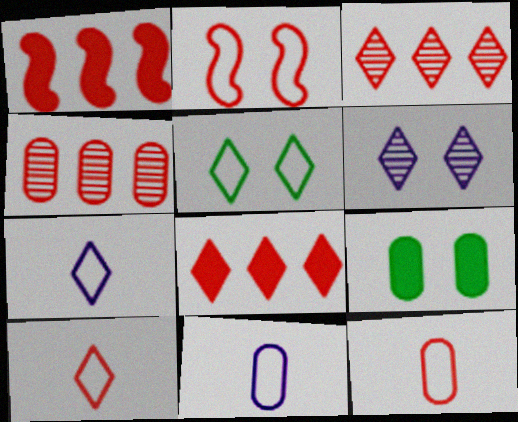[[2, 6, 9], 
[4, 9, 11]]